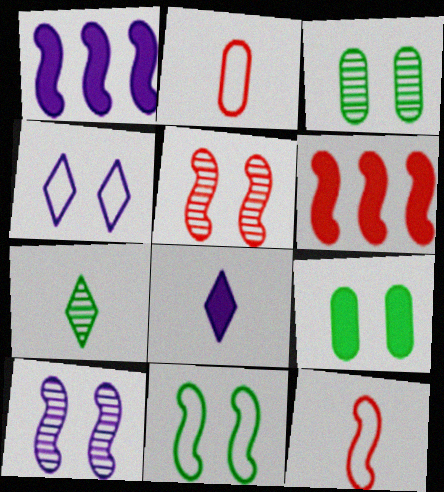[[4, 5, 9], 
[5, 6, 12], 
[6, 8, 9]]